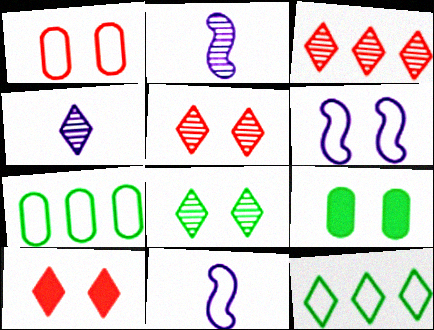[[1, 11, 12], 
[2, 7, 10], 
[3, 4, 8], 
[3, 9, 11], 
[4, 10, 12], 
[5, 6, 9]]